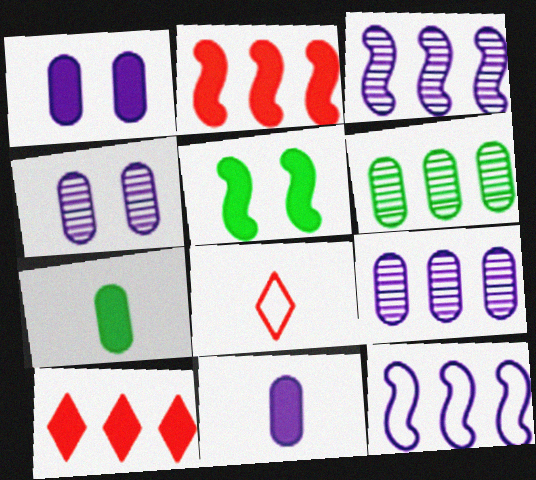[[5, 8, 9], 
[5, 10, 11], 
[6, 10, 12]]